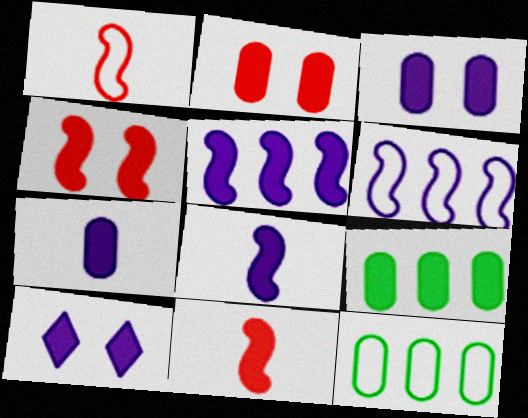[[2, 7, 9], 
[5, 7, 10], 
[9, 10, 11]]